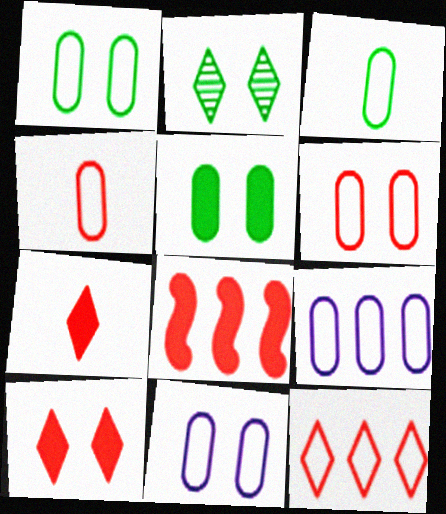[[1, 4, 9], 
[1, 6, 11], 
[3, 6, 9]]